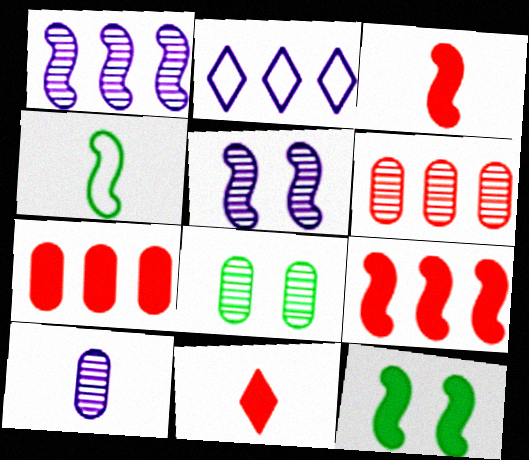[[2, 3, 8], 
[4, 5, 9], 
[4, 10, 11], 
[6, 8, 10]]